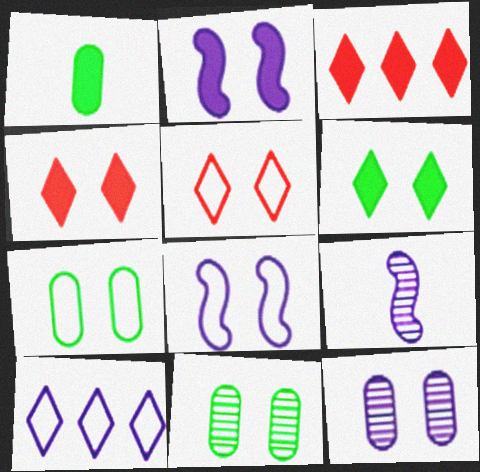[[1, 2, 3], 
[2, 5, 11], 
[3, 7, 9], 
[4, 8, 11], 
[5, 7, 8]]